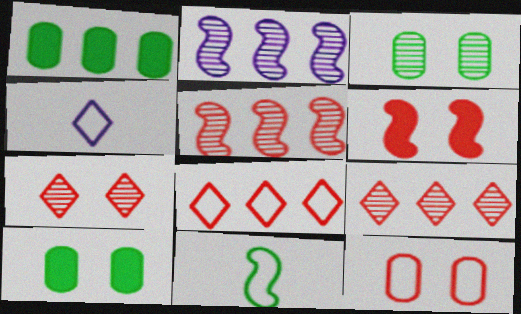[[1, 2, 8], 
[2, 6, 11], 
[4, 5, 10], 
[6, 7, 12]]